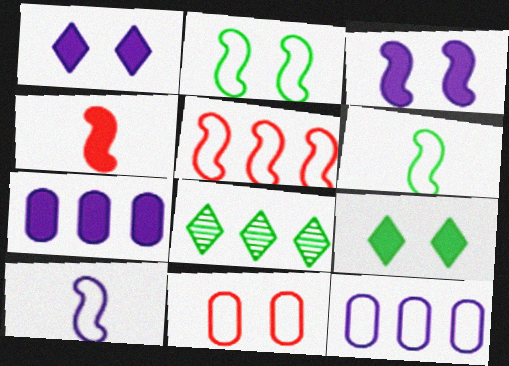[[2, 5, 10], 
[4, 7, 9], 
[5, 7, 8]]